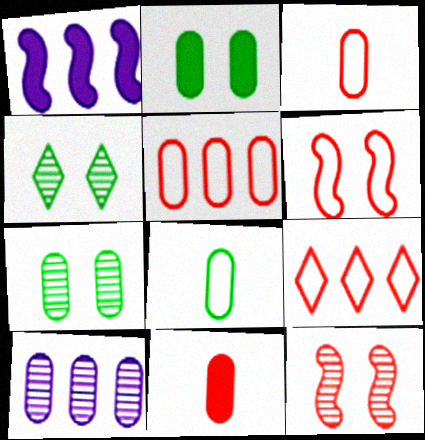[[1, 3, 4], 
[2, 3, 10], 
[3, 6, 9], 
[9, 11, 12]]